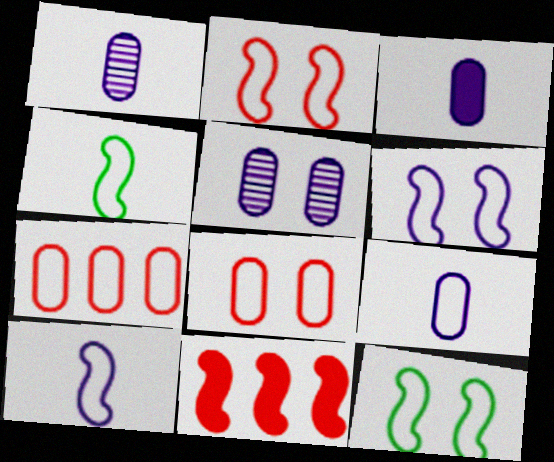[[1, 3, 9], 
[2, 6, 12]]